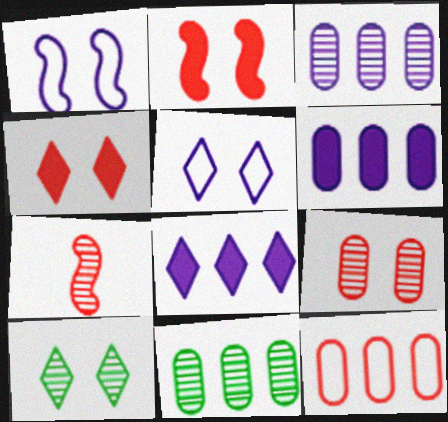[[3, 7, 10], 
[4, 5, 10], 
[4, 7, 12], 
[6, 11, 12]]